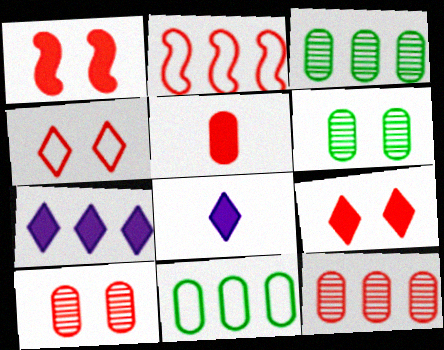[[1, 4, 10], 
[2, 3, 7], 
[2, 6, 8]]